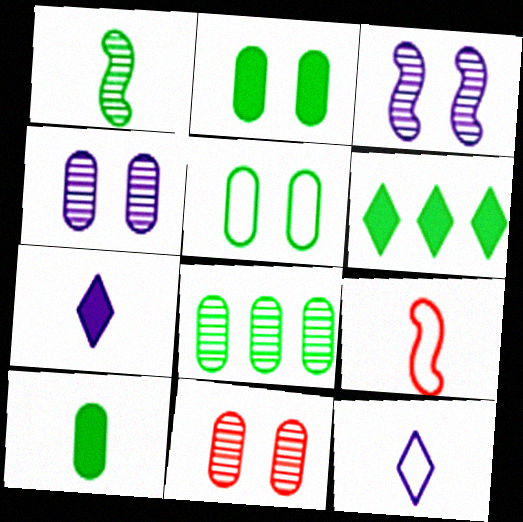[[1, 5, 6], 
[4, 6, 9], 
[5, 8, 10]]